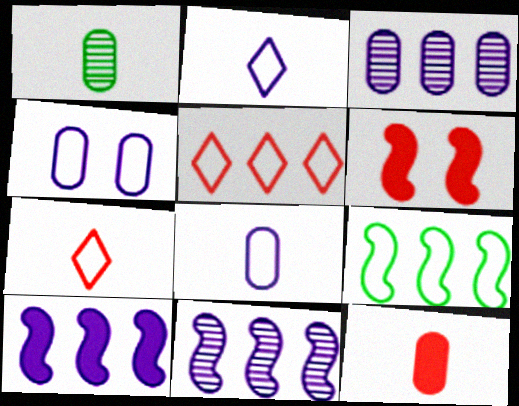[[1, 8, 12], 
[4, 7, 9]]